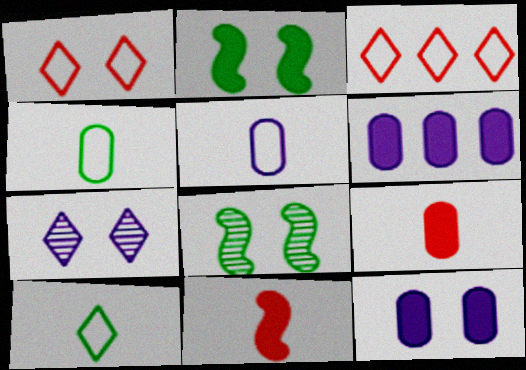[[1, 8, 12]]